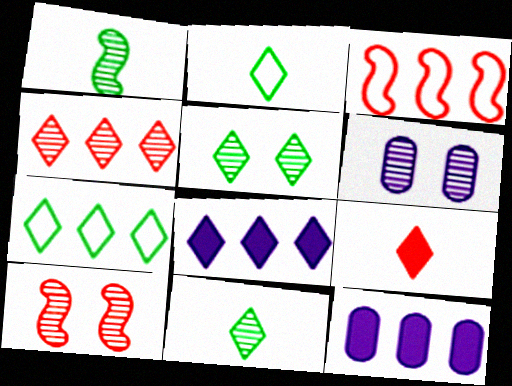[[1, 4, 6], 
[2, 10, 12], 
[4, 7, 8], 
[5, 6, 10]]